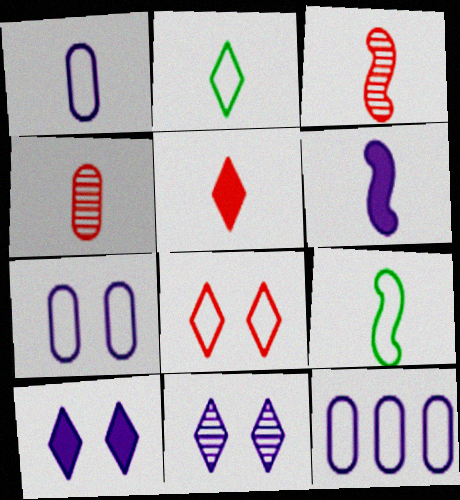[[1, 7, 12], 
[2, 4, 6], 
[3, 6, 9], 
[6, 11, 12], 
[8, 9, 12]]